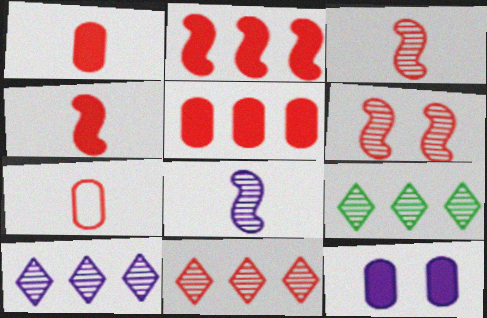[[9, 10, 11]]